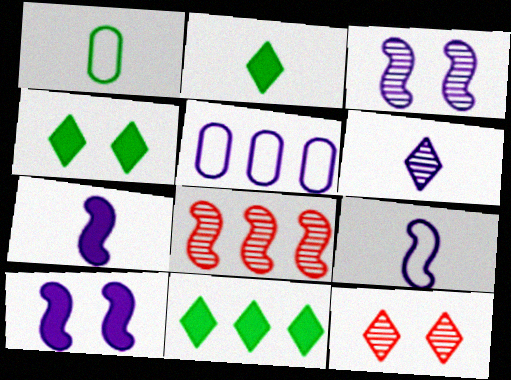[[2, 4, 11], 
[5, 6, 10], 
[5, 8, 11]]